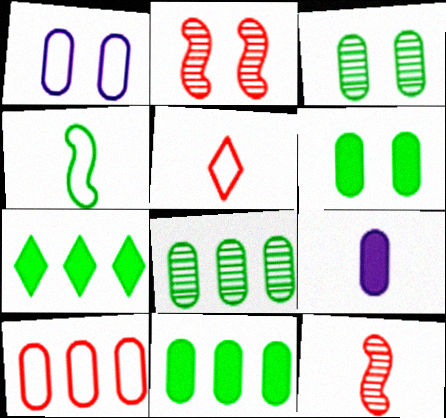[[1, 7, 12], 
[3, 4, 7], 
[3, 9, 10]]